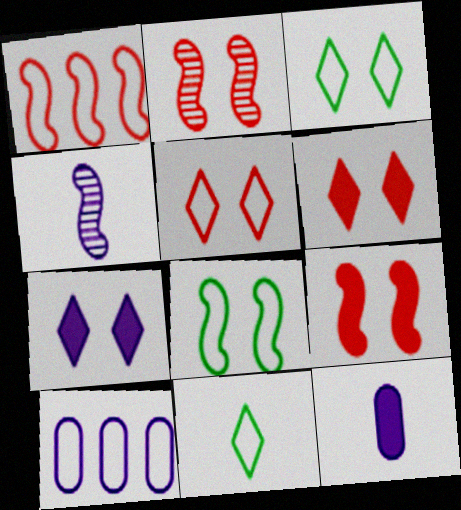[[4, 7, 10]]